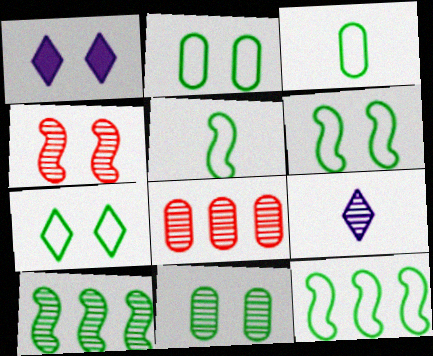[[1, 2, 4], 
[1, 5, 8], 
[2, 6, 7], 
[3, 7, 12], 
[5, 6, 12]]